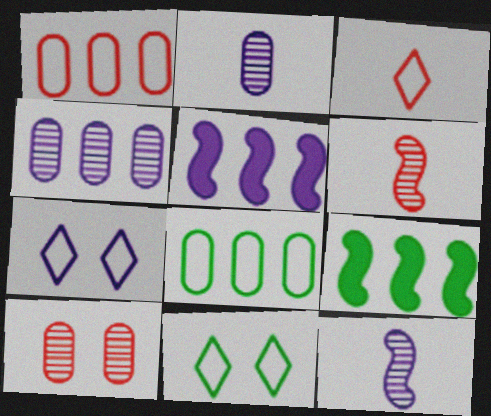[[2, 5, 7]]